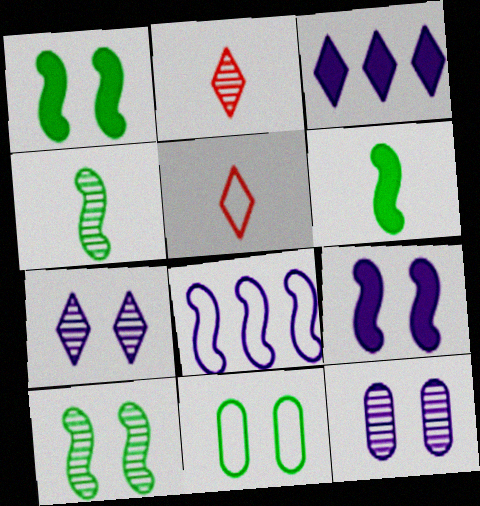[[5, 8, 11]]